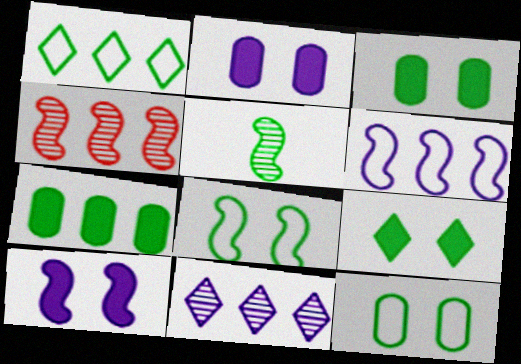[[1, 3, 5]]